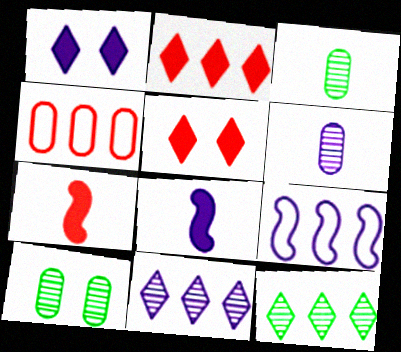[[1, 6, 9], 
[3, 5, 9]]